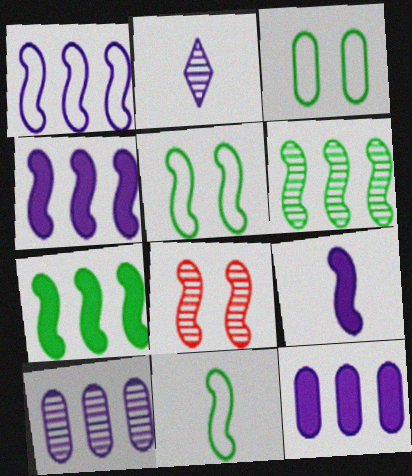[[4, 8, 11]]